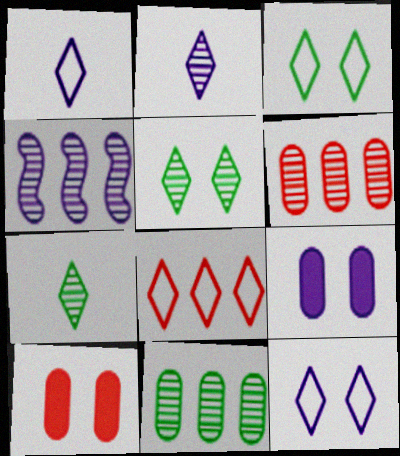[[1, 3, 8], 
[1, 4, 9]]